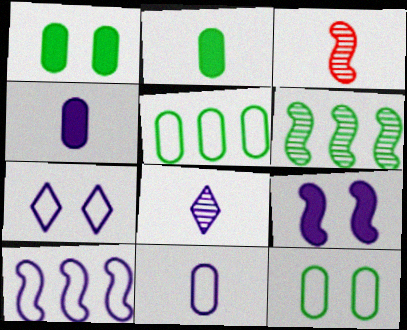[[7, 10, 11]]